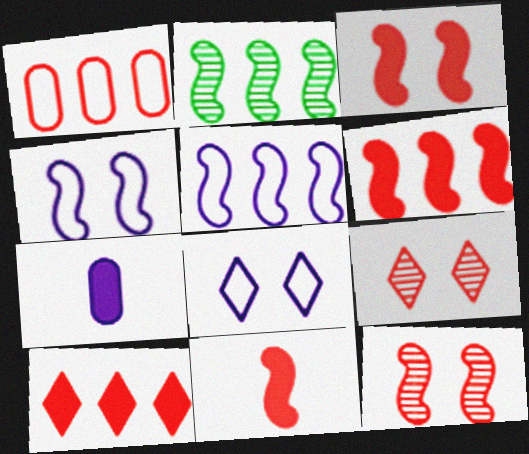[[1, 9, 11], 
[2, 4, 11], 
[2, 5, 6], 
[3, 6, 11]]